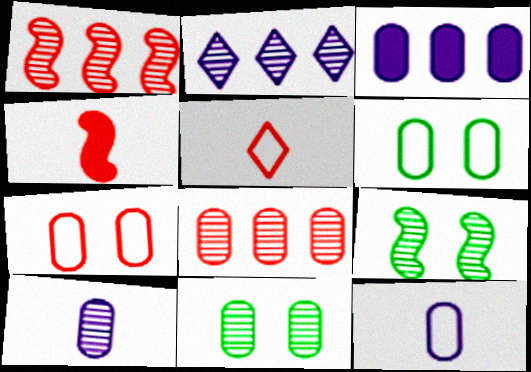[[2, 4, 6], 
[3, 5, 9], 
[8, 10, 11]]